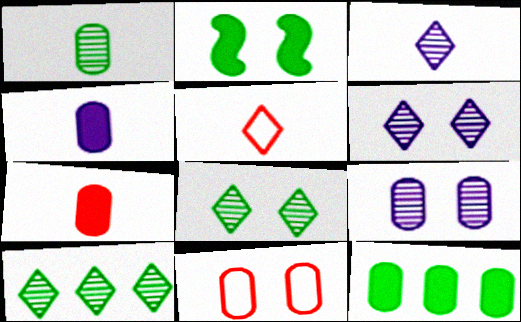[[2, 6, 11]]